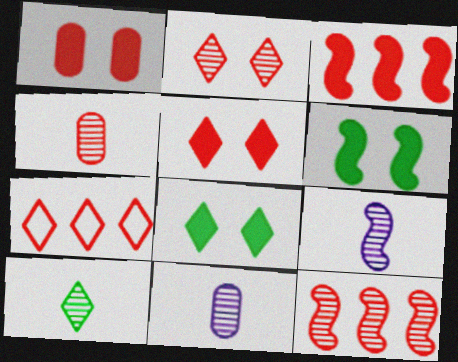[[2, 4, 12], 
[4, 9, 10], 
[6, 7, 11]]